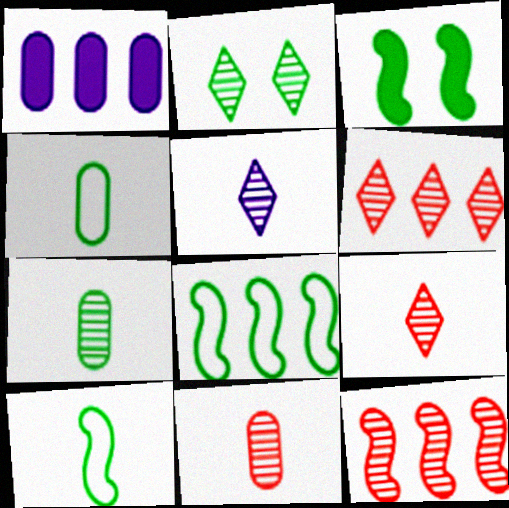[[1, 6, 8], 
[2, 5, 6]]